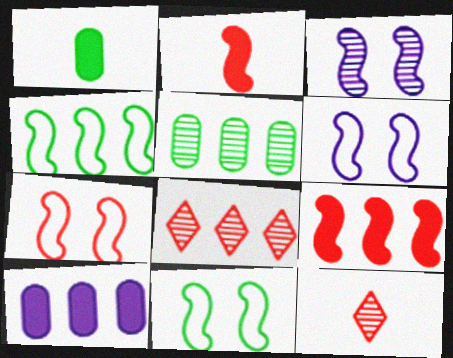[[1, 6, 8], 
[2, 3, 4], 
[3, 5, 12], 
[4, 8, 10], 
[6, 7, 11], 
[10, 11, 12]]